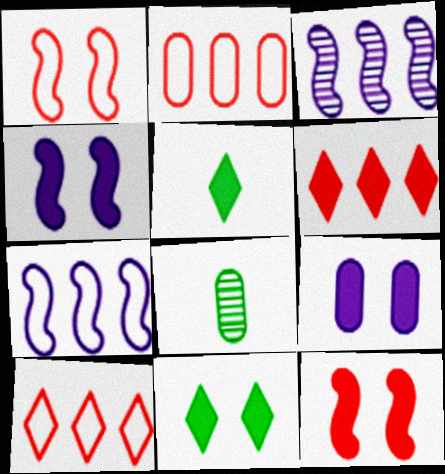[[2, 8, 9], 
[4, 8, 10], 
[9, 11, 12]]